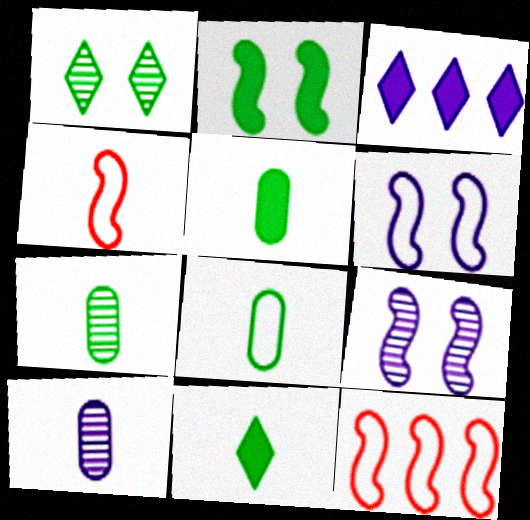[[3, 6, 10], 
[4, 10, 11], 
[5, 7, 8]]